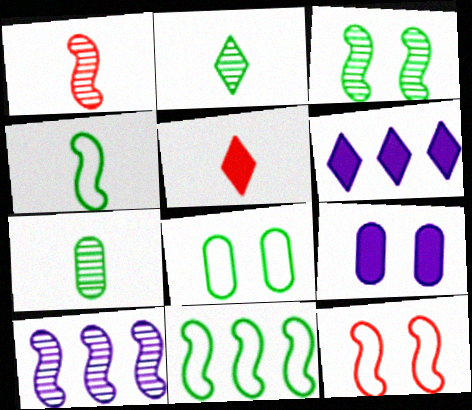[[1, 3, 10], 
[1, 6, 8], 
[5, 8, 10], 
[6, 7, 12]]